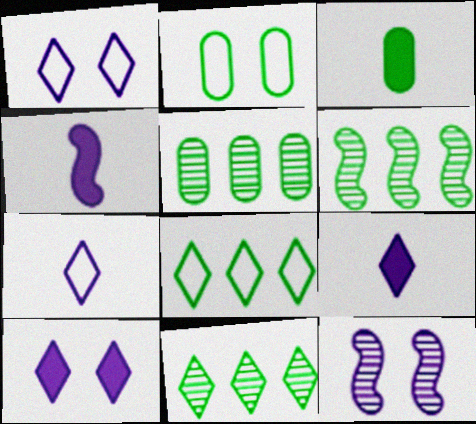[[2, 3, 5], 
[5, 6, 11]]